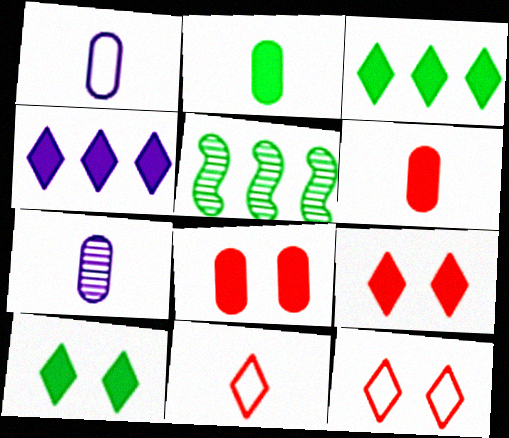[[1, 5, 9]]